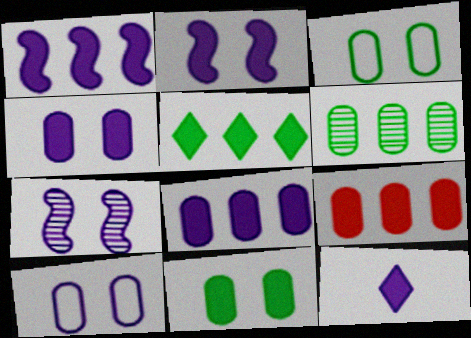[[1, 4, 12], 
[1, 5, 9], 
[2, 8, 12]]